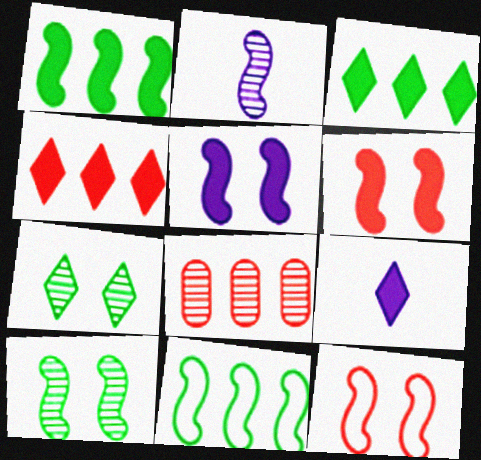[[1, 2, 12], 
[2, 6, 11], 
[2, 7, 8], 
[5, 10, 12]]